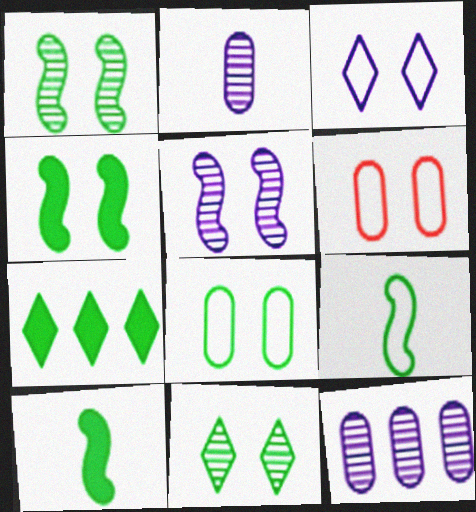[[4, 8, 11]]